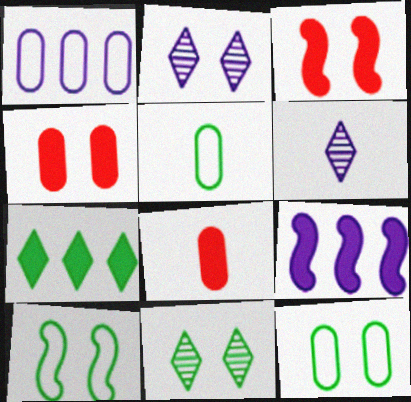[[2, 3, 12], 
[2, 4, 10]]